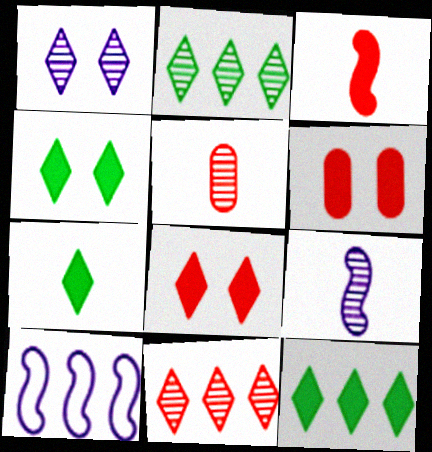[[4, 5, 10], 
[4, 7, 12]]